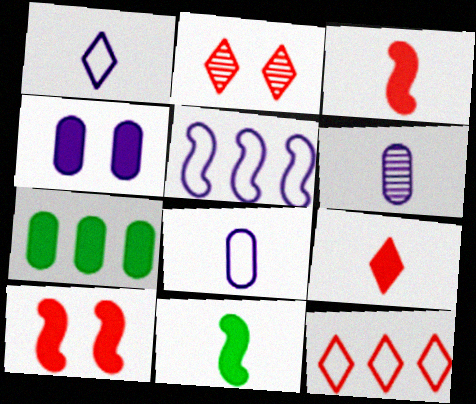[[2, 9, 12]]